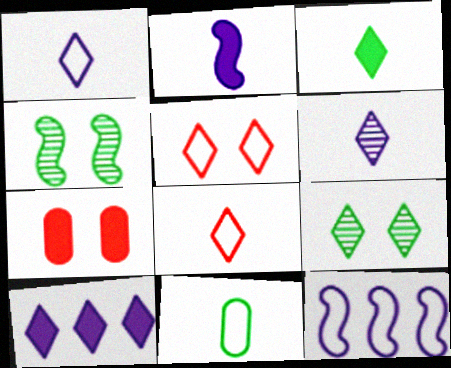[[3, 6, 8], 
[5, 11, 12], 
[8, 9, 10]]